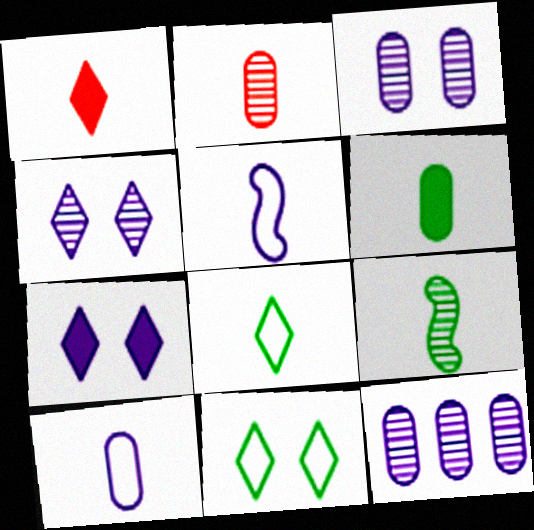[[1, 9, 10], 
[2, 6, 10], 
[5, 7, 12], 
[6, 8, 9]]